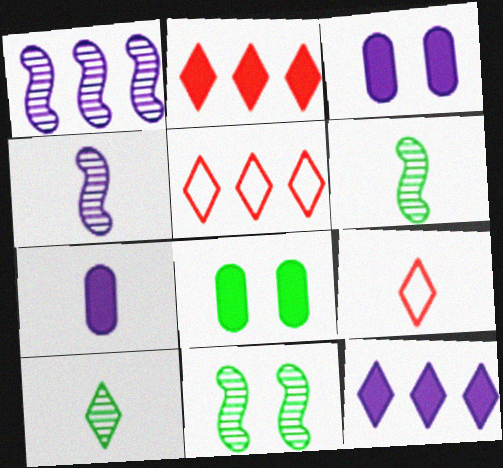[[1, 8, 9], 
[3, 5, 6], 
[4, 5, 8], 
[5, 7, 11], 
[6, 7, 9]]